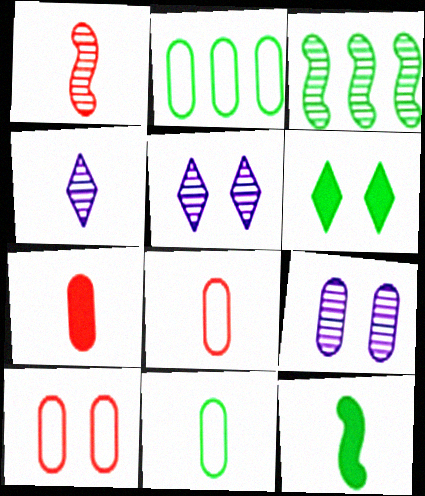[[2, 7, 9], 
[3, 6, 11], 
[4, 8, 12]]